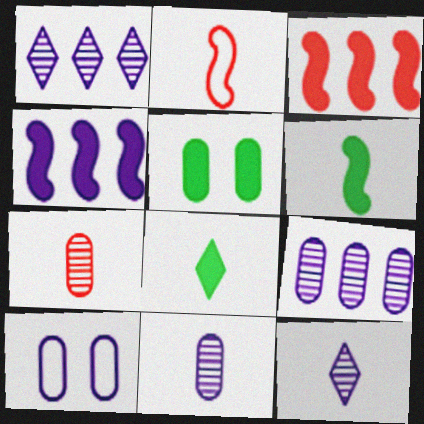[[1, 2, 5], 
[2, 8, 11], 
[4, 10, 12]]